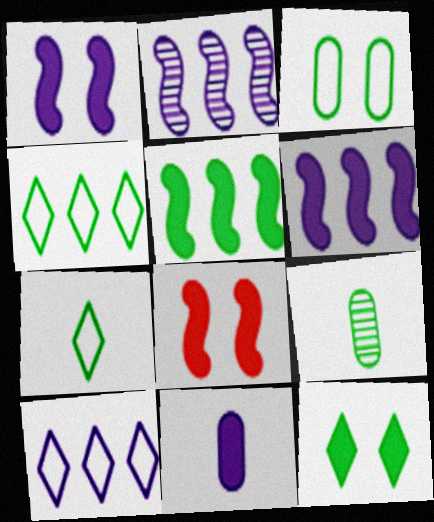[[8, 9, 10]]